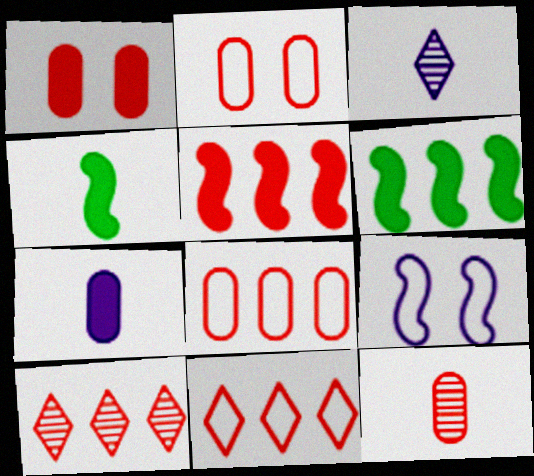[[1, 8, 12], 
[2, 3, 6], 
[5, 8, 10]]